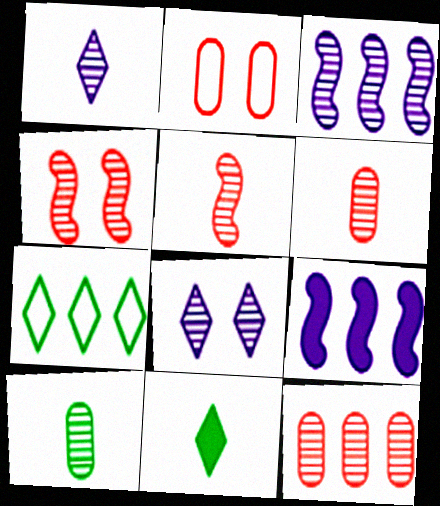[[1, 5, 10], 
[2, 3, 11], 
[7, 9, 12]]